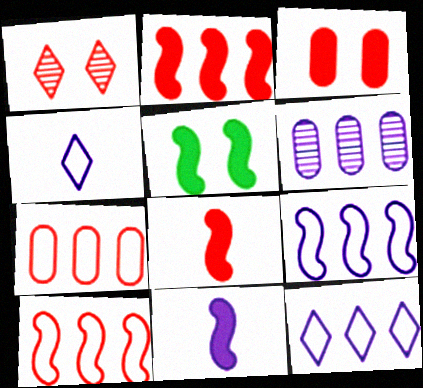[[1, 7, 8], 
[2, 5, 11]]